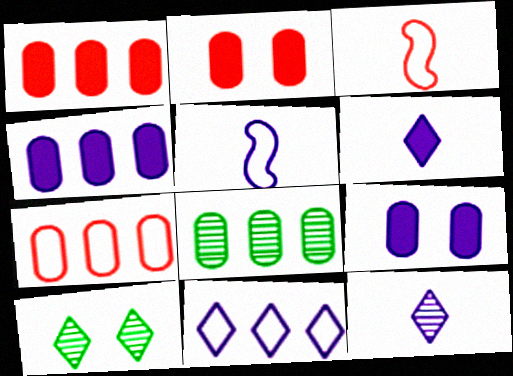[[1, 5, 10], 
[3, 4, 10], 
[4, 7, 8]]